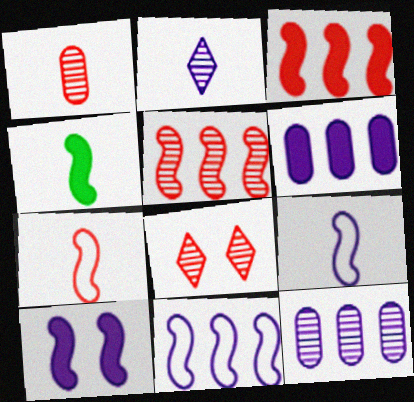[[1, 5, 8], 
[3, 4, 10]]